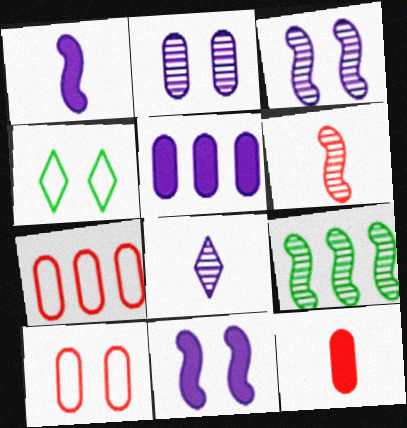[[3, 6, 9], 
[4, 5, 6]]